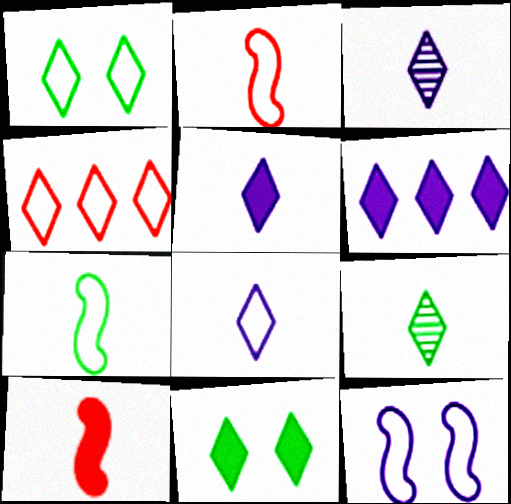[[1, 4, 8], 
[3, 4, 11], 
[3, 5, 8]]